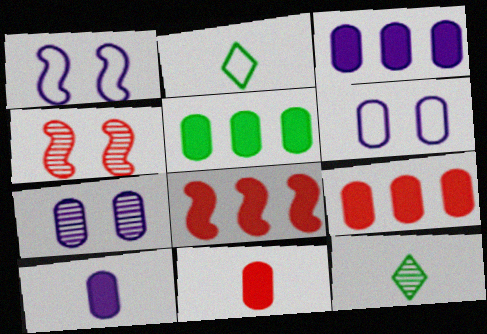[[1, 9, 12], 
[2, 3, 4], 
[2, 7, 8], 
[3, 5, 9], 
[6, 8, 12]]